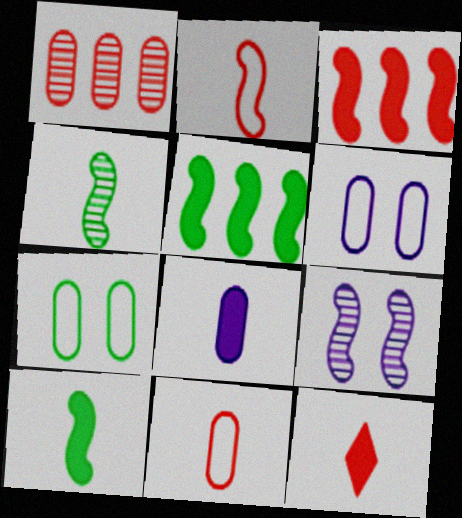[[1, 7, 8], 
[2, 5, 9], 
[8, 10, 12]]